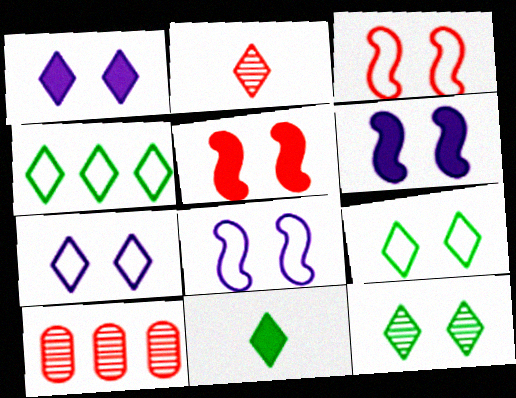[[1, 2, 4], 
[4, 11, 12], 
[8, 10, 11]]